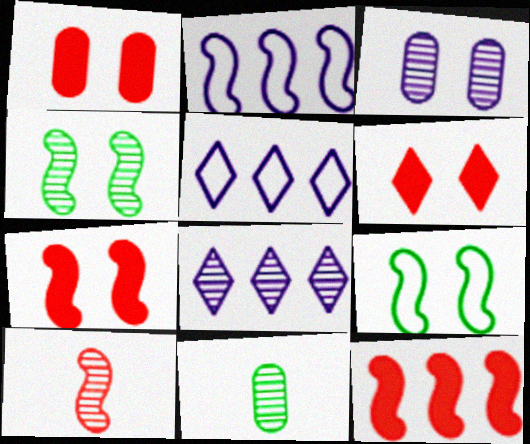[[1, 6, 7], 
[2, 6, 11], 
[3, 6, 9], 
[5, 7, 11]]